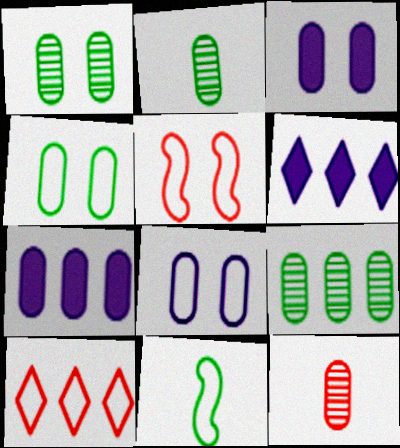[[1, 2, 9], 
[2, 5, 6], 
[4, 7, 12], 
[8, 10, 11]]